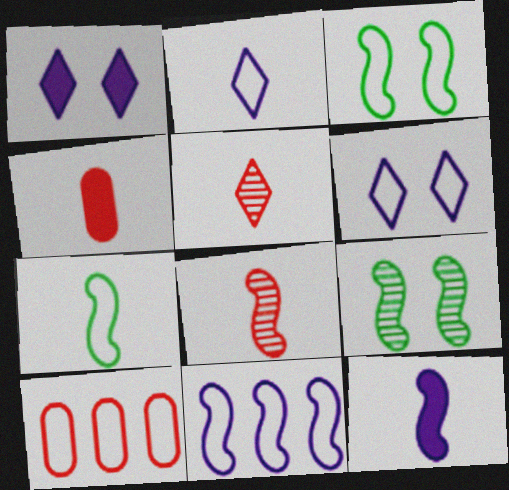[[2, 3, 10], 
[6, 7, 10], 
[7, 8, 12]]